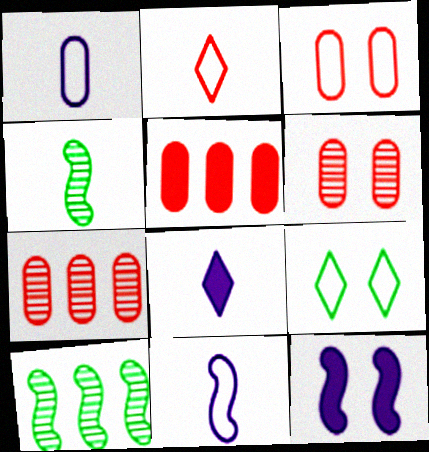[[3, 8, 10], 
[6, 9, 12]]